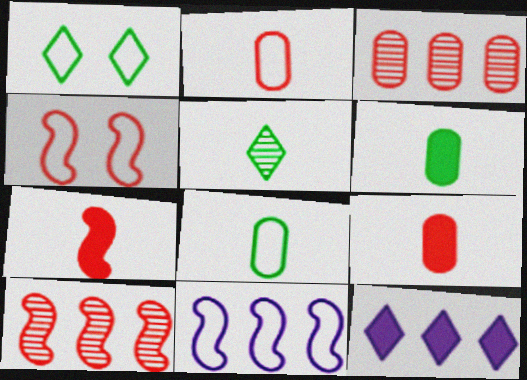[[1, 2, 11], 
[4, 7, 10]]